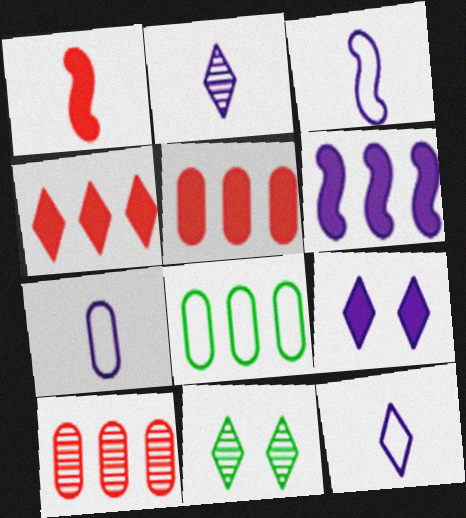[[3, 5, 11], 
[3, 7, 12], 
[4, 11, 12]]